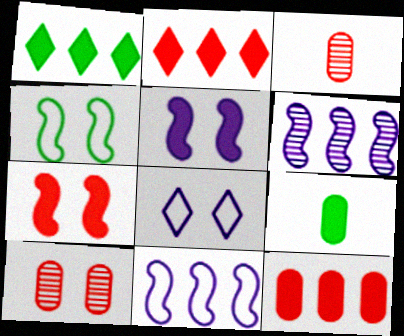[[2, 5, 9]]